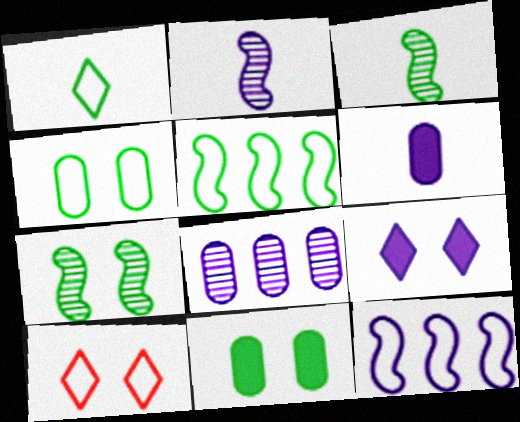[[1, 4, 5]]